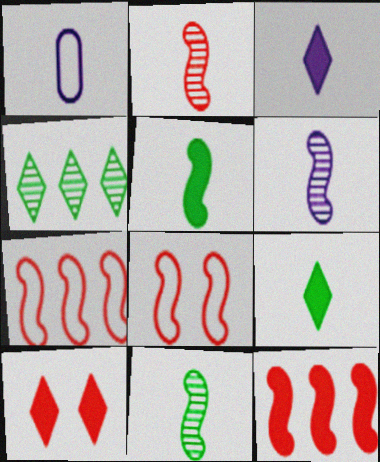[[1, 2, 9], 
[1, 3, 6], 
[2, 6, 11], 
[2, 8, 12]]